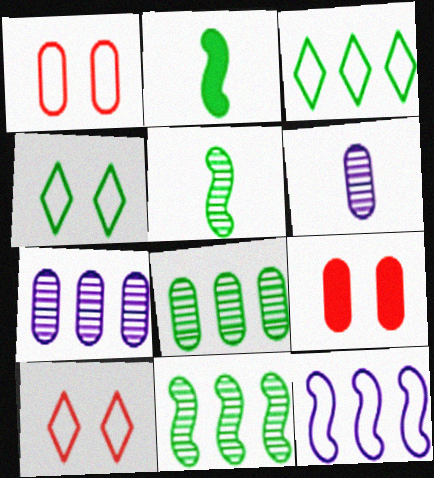[[2, 4, 8], 
[2, 7, 10]]